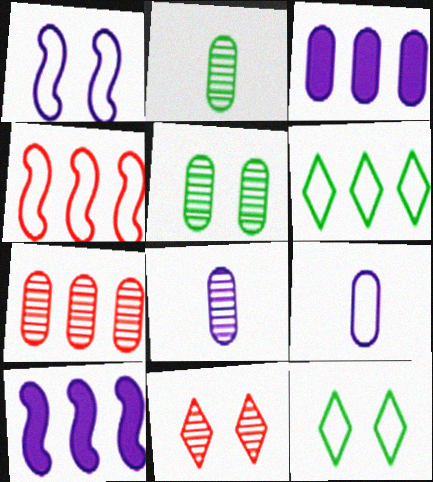[[4, 9, 12], 
[5, 7, 8], 
[6, 7, 10]]